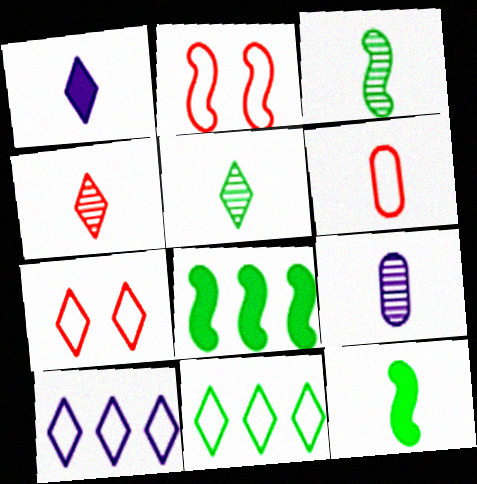[[1, 3, 6], 
[3, 4, 9], 
[7, 8, 9]]